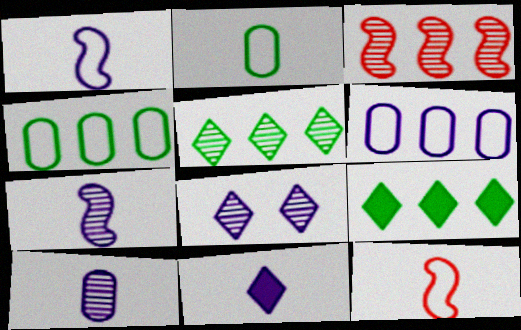[[1, 10, 11], 
[3, 6, 9]]